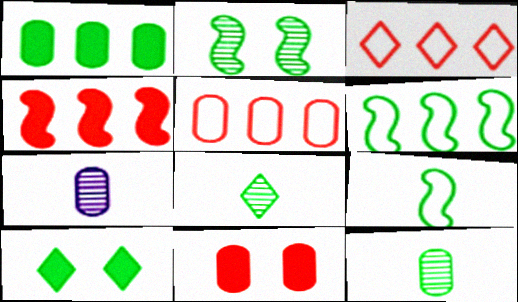[[6, 10, 12]]